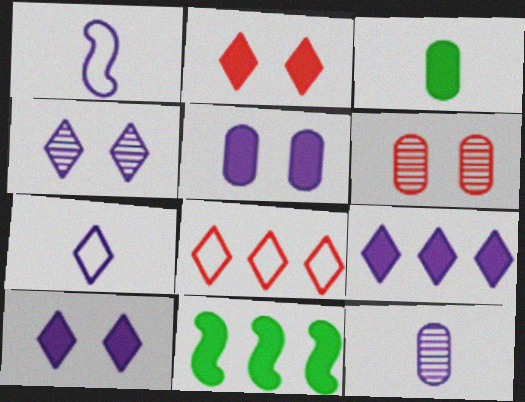[[4, 7, 9], 
[6, 7, 11]]